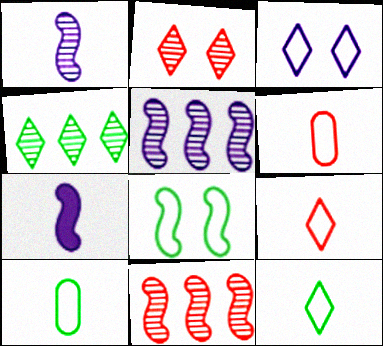[[7, 8, 11]]